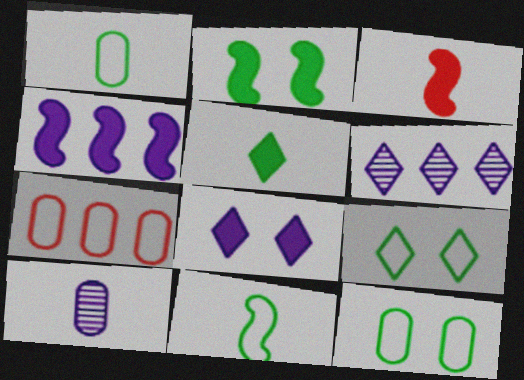[[2, 3, 4], 
[3, 6, 12]]